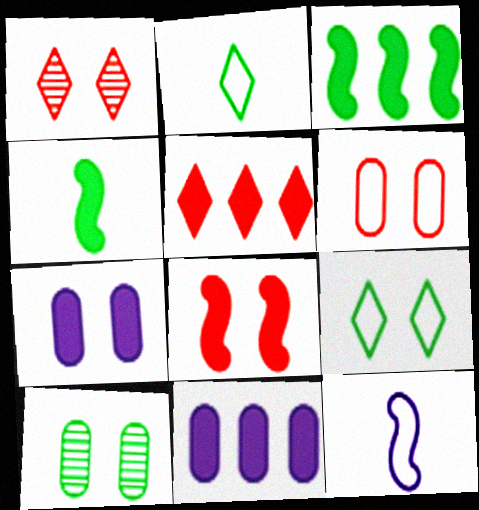[[1, 6, 8], 
[2, 3, 10], 
[3, 5, 11], 
[4, 5, 7], 
[5, 10, 12], 
[6, 7, 10]]